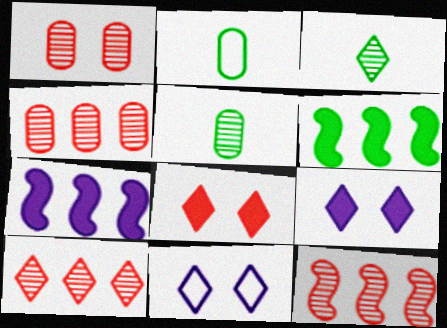[[2, 9, 12], 
[4, 10, 12]]